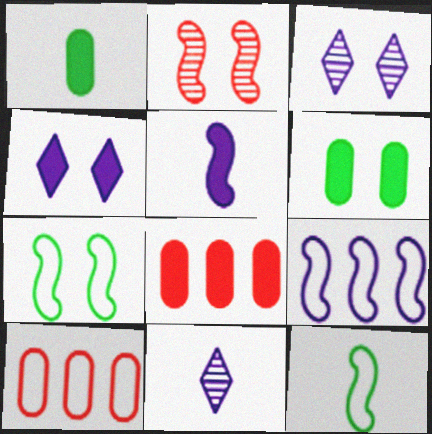[[3, 8, 12], 
[7, 8, 11]]